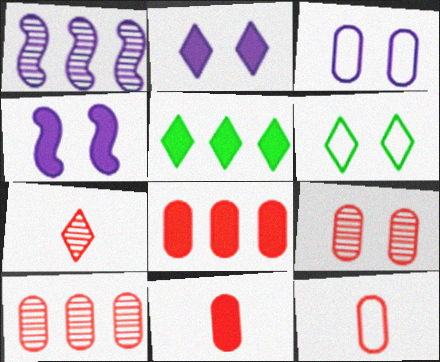[[1, 6, 11], 
[4, 5, 11], 
[4, 6, 9], 
[8, 9, 12]]